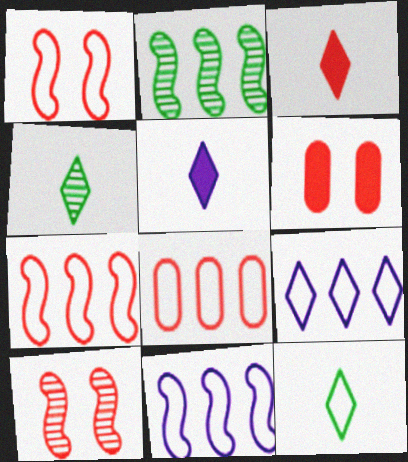[[3, 8, 10], 
[4, 6, 11]]